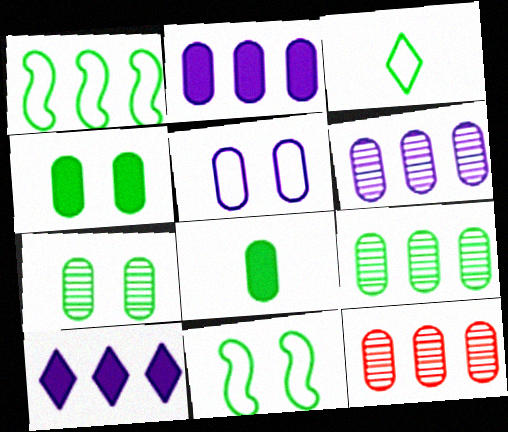[[1, 10, 12], 
[5, 8, 12], 
[6, 9, 12]]